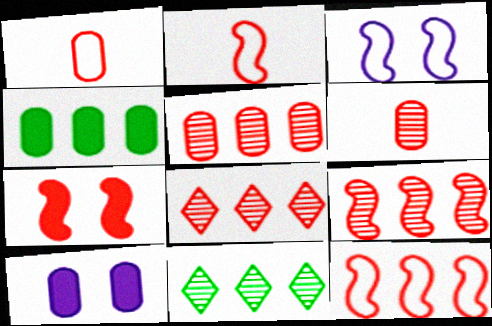[[1, 7, 8], 
[2, 7, 9], 
[2, 10, 11], 
[5, 8, 9]]